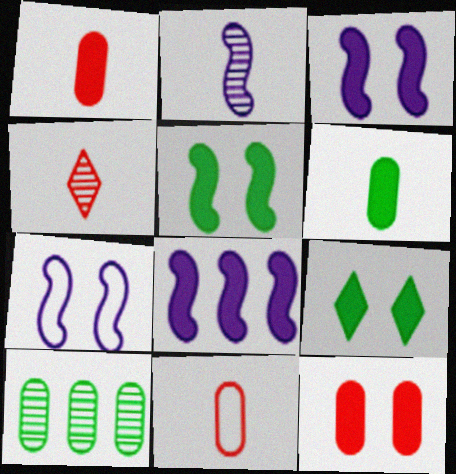[[1, 8, 9], 
[2, 7, 8], 
[3, 9, 12]]